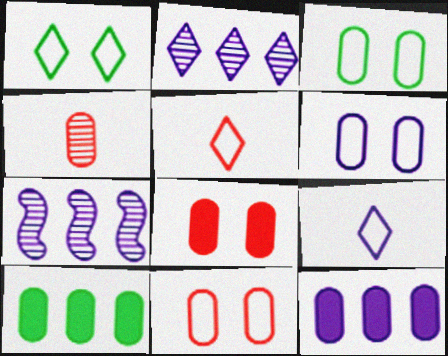[[3, 4, 12], 
[3, 6, 11], 
[4, 6, 10]]